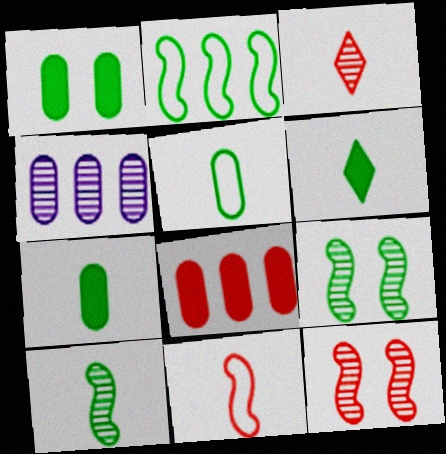[[3, 4, 9], 
[5, 6, 10]]